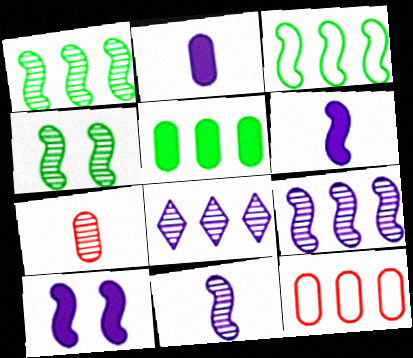[[4, 7, 8]]